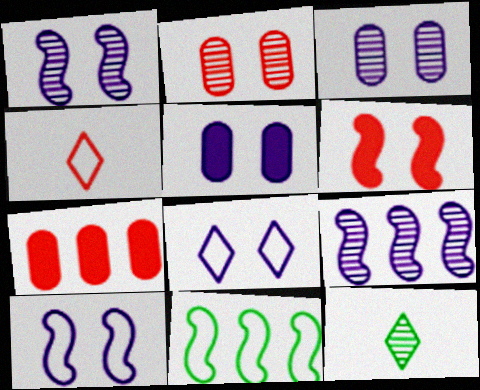[[1, 5, 8], 
[2, 9, 12], 
[7, 10, 12]]